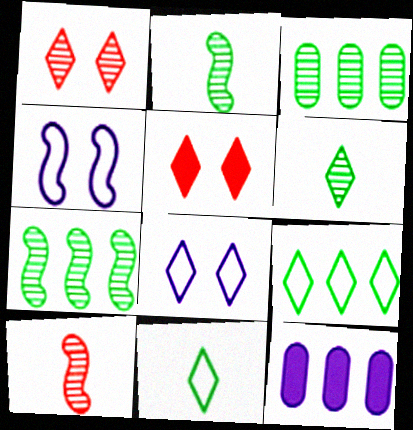[]